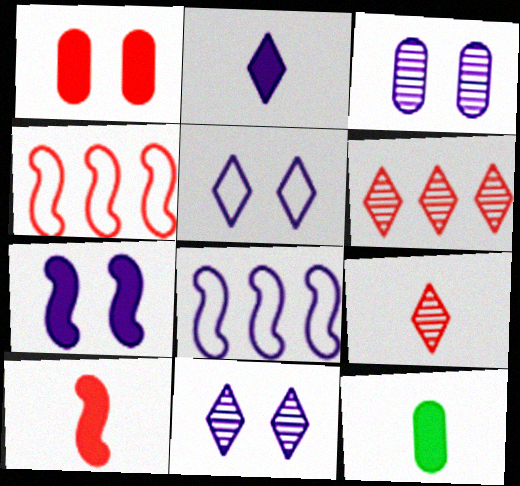[[1, 4, 9], 
[2, 3, 8], 
[2, 10, 12], 
[3, 5, 7], 
[4, 11, 12]]